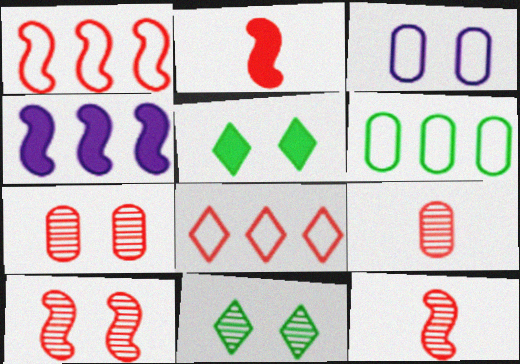[[1, 2, 10], 
[2, 7, 8], 
[3, 5, 10]]